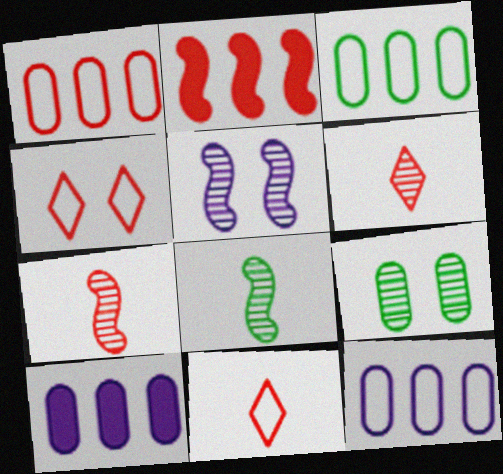[[1, 3, 12], 
[4, 8, 10]]